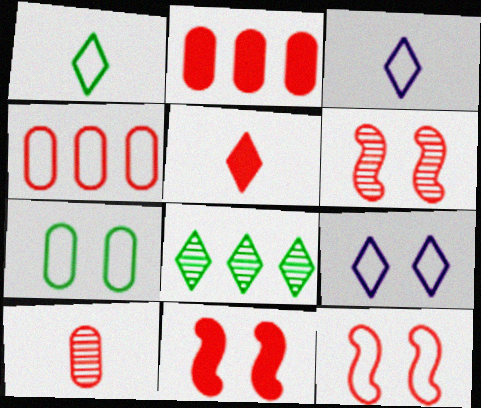[[2, 5, 11], 
[4, 5, 6], 
[5, 8, 9], 
[6, 11, 12], 
[7, 9, 12]]